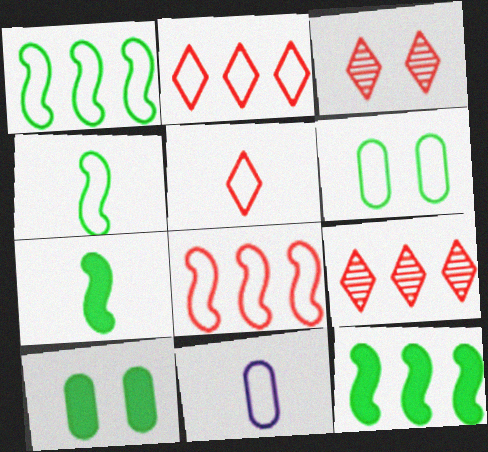[[3, 11, 12], 
[4, 5, 11]]